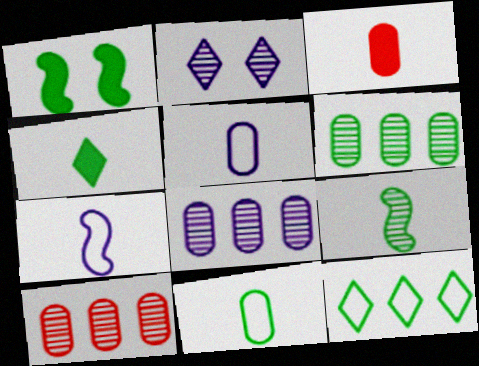[[2, 9, 10], 
[4, 9, 11], 
[6, 8, 10]]